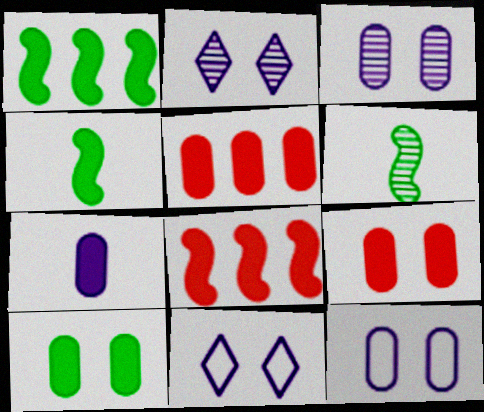[[5, 6, 11], 
[5, 7, 10]]